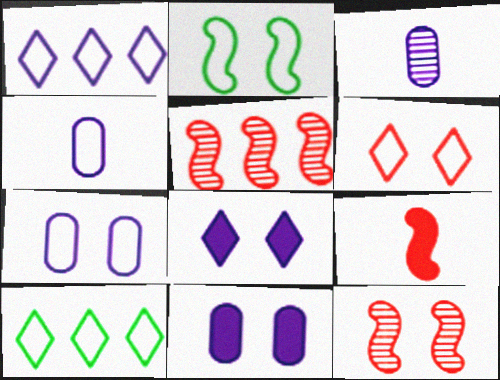[[2, 6, 7]]